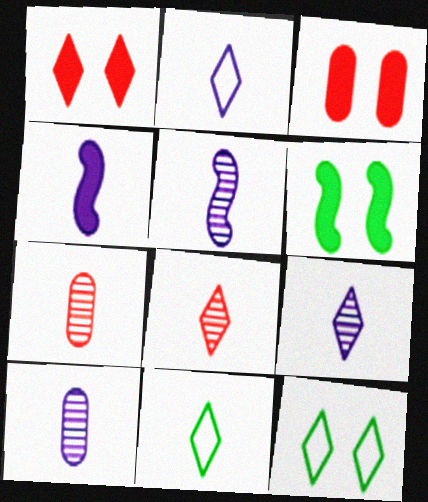[[2, 4, 10], 
[4, 7, 11], 
[5, 9, 10]]